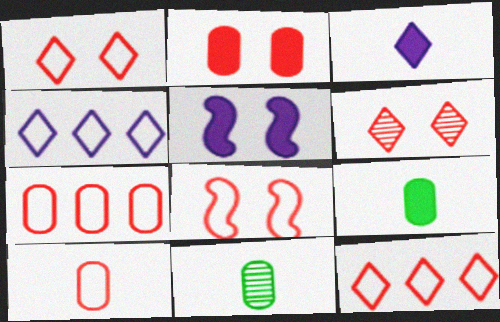[[2, 6, 8], 
[5, 11, 12], 
[8, 10, 12]]